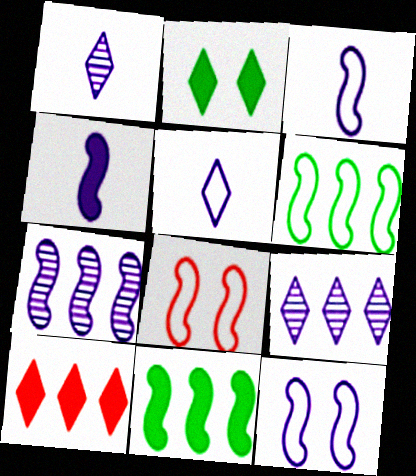[[3, 6, 8], 
[4, 7, 12]]